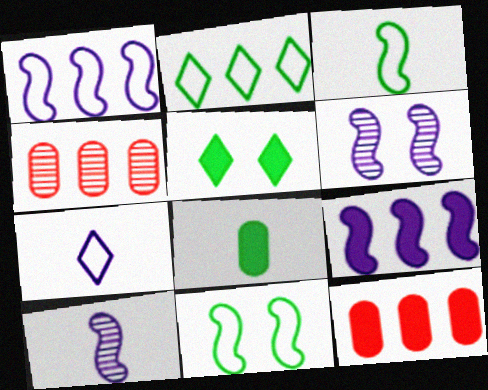[[2, 4, 9]]